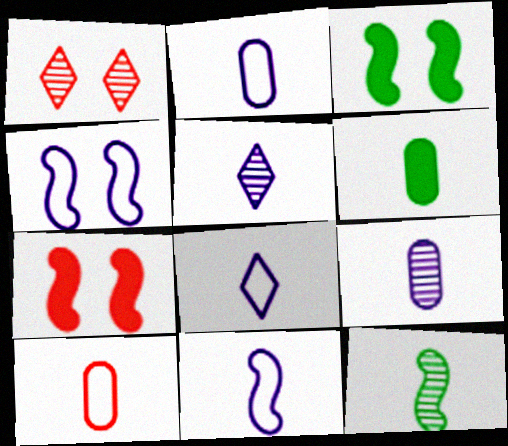[[2, 8, 11], 
[6, 9, 10]]